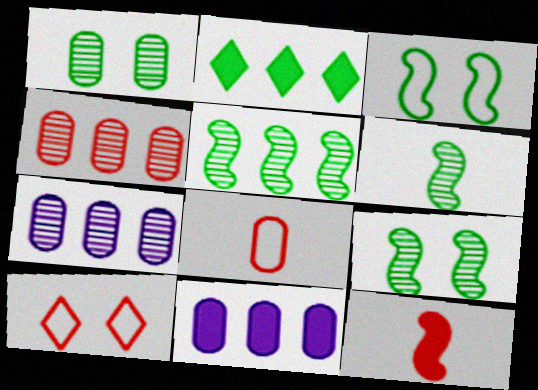[[1, 8, 11], 
[4, 10, 12], 
[5, 6, 9], 
[6, 10, 11]]